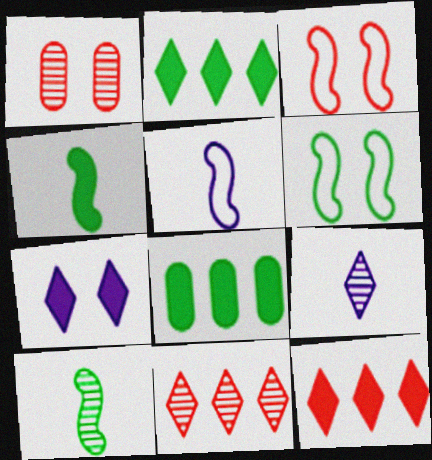[[1, 2, 5], 
[1, 6, 7], 
[3, 8, 9]]